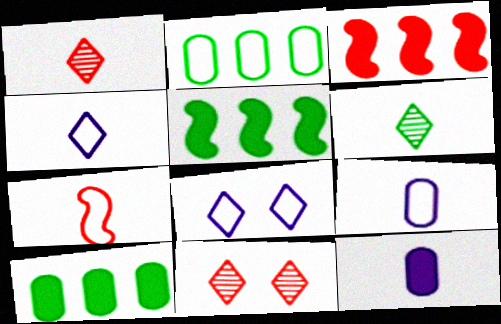[[2, 7, 8], 
[5, 9, 11], 
[6, 7, 12]]